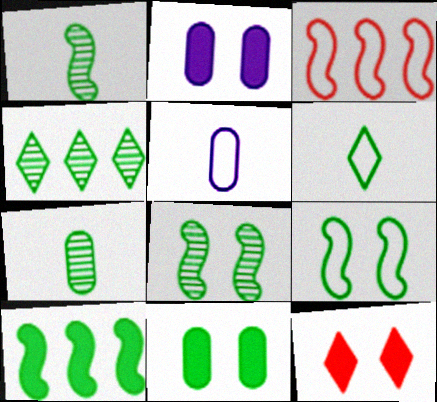[[1, 9, 10], 
[4, 7, 8]]